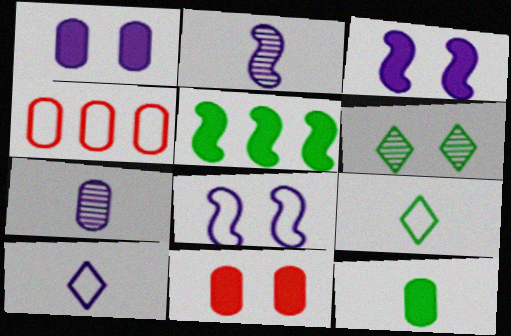[[4, 8, 9], 
[6, 8, 11]]